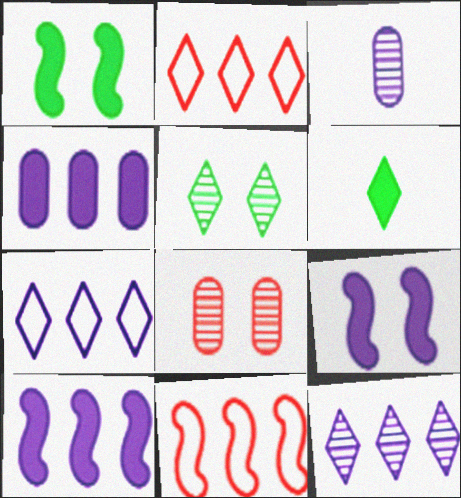[[1, 2, 3], 
[3, 7, 9]]